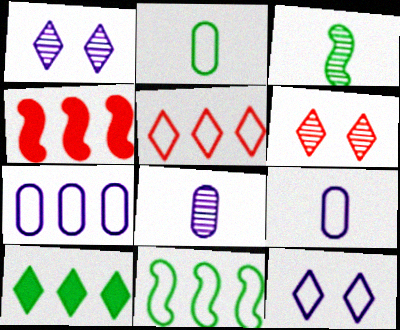[[1, 2, 4], 
[5, 7, 11]]